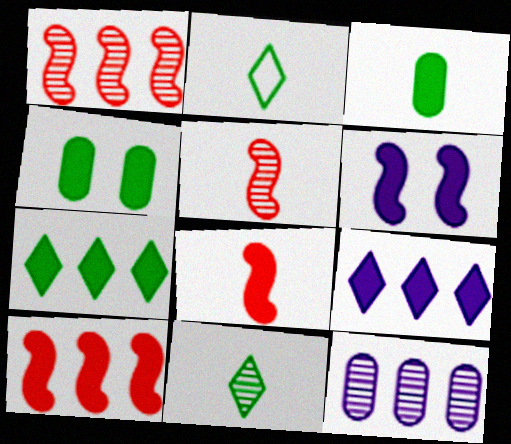[[4, 8, 9]]